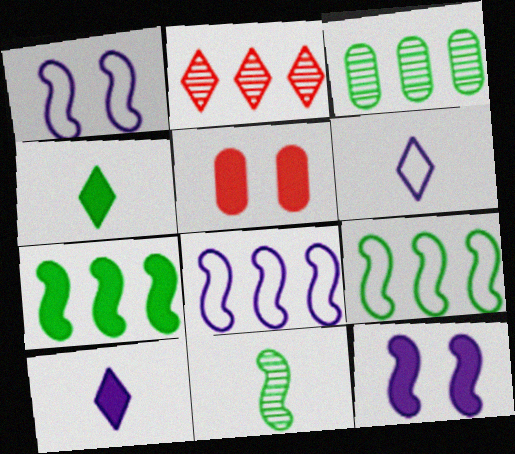[[5, 7, 10]]